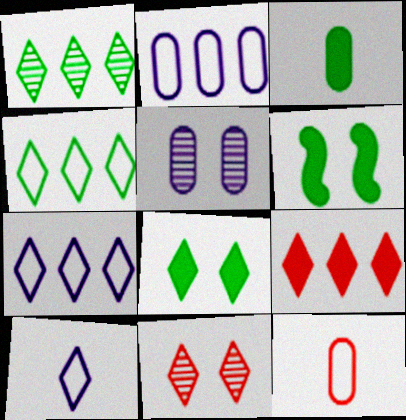[[1, 7, 9]]